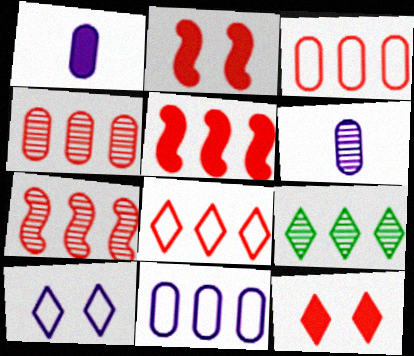[[4, 5, 8], 
[5, 9, 11]]